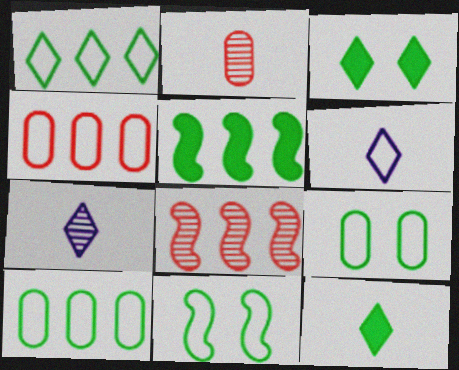[[4, 6, 11]]